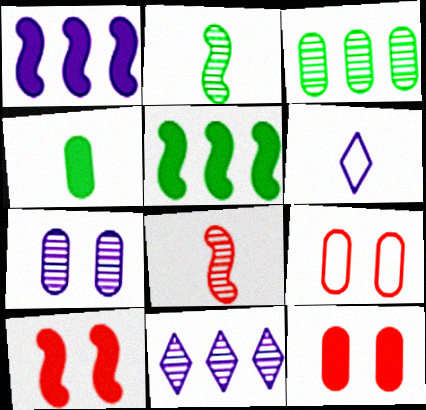[[1, 6, 7], 
[3, 6, 10], 
[4, 6, 8]]